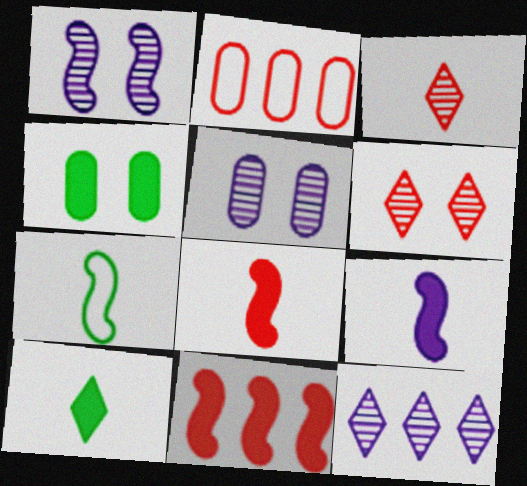[[1, 2, 10], 
[1, 7, 11], 
[2, 6, 8]]